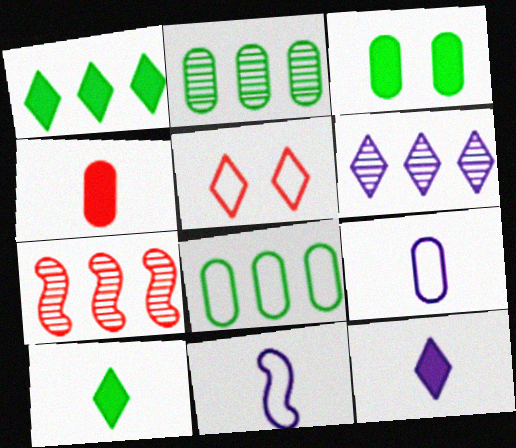[[2, 6, 7], 
[4, 5, 7], 
[5, 6, 10], 
[5, 8, 11]]